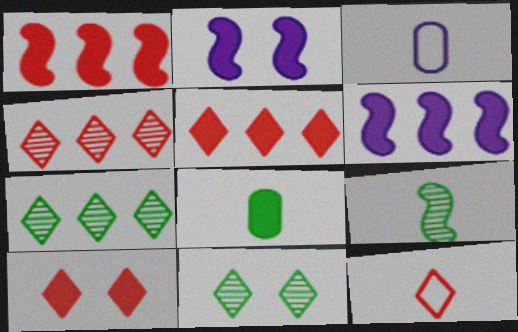[[1, 3, 11], 
[2, 5, 8], 
[4, 10, 12], 
[6, 8, 10]]